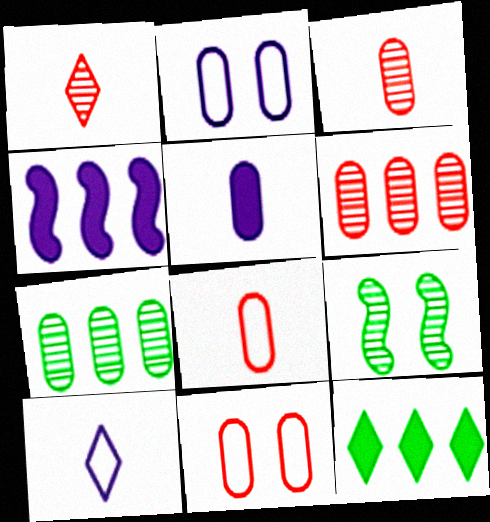[[5, 7, 11]]